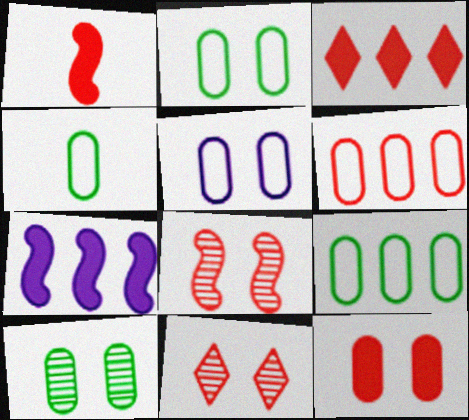[[1, 3, 12], 
[1, 6, 11], 
[2, 4, 9], 
[4, 5, 6], 
[4, 7, 11], 
[5, 10, 12]]